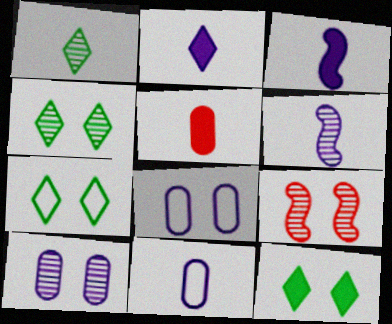[[2, 6, 11], 
[4, 7, 12], 
[4, 9, 10], 
[8, 9, 12]]